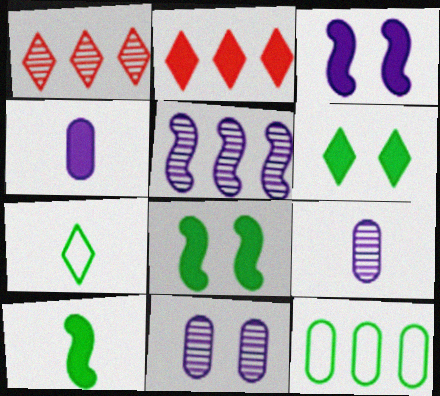[[2, 4, 8], 
[2, 5, 12]]